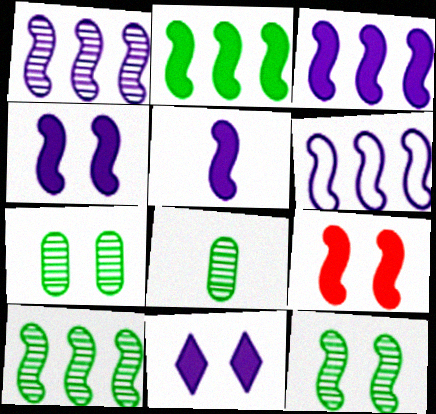[[1, 3, 6], 
[2, 5, 9], 
[3, 4, 5]]